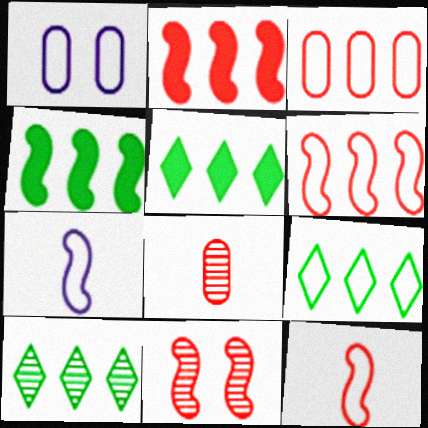[[1, 9, 12], 
[2, 11, 12], 
[4, 7, 11], 
[5, 9, 10]]